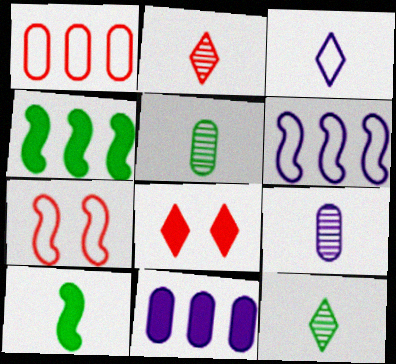[[5, 6, 8], 
[7, 11, 12], 
[8, 10, 11]]